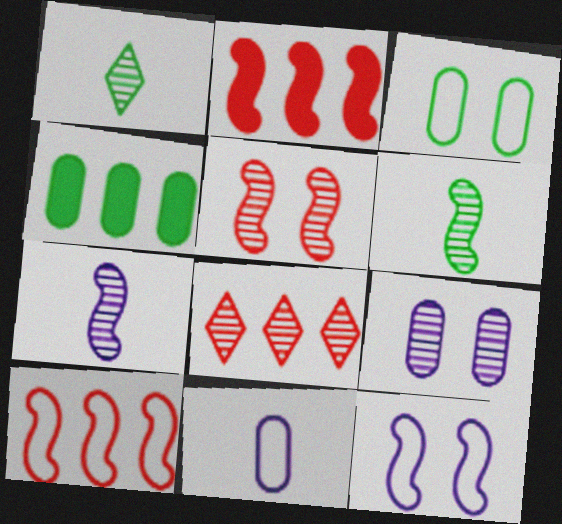[[2, 6, 12], 
[6, 8, 9]]